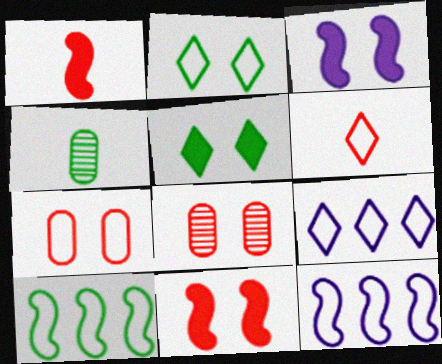[[2, 3, 8], 
[2, 6, 9], 
[4, 5, 10], 
[4, 9, 11]]